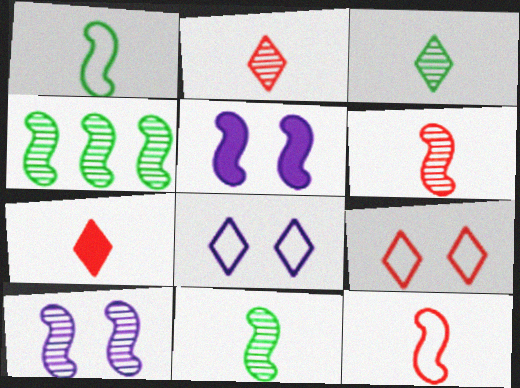[[4, 5, 12], 
[4, 6, 10]]